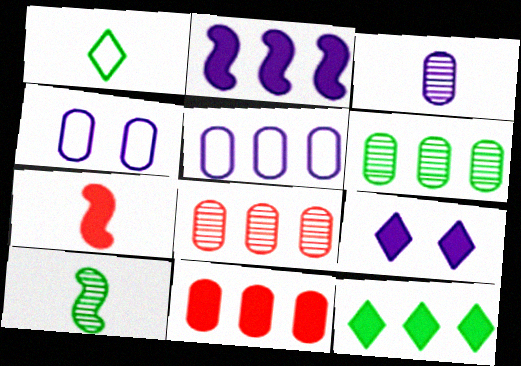[[1, 3, 7], 
[2, 11, 12], 
[5, 6, 11]]